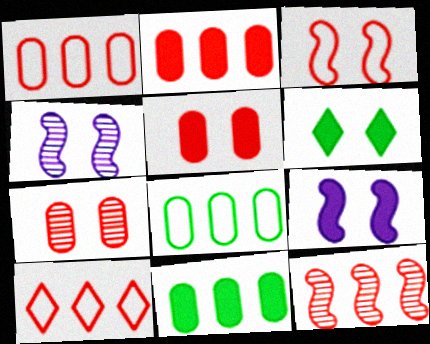[[2, 10, 12], 
[5, 6, 9]]